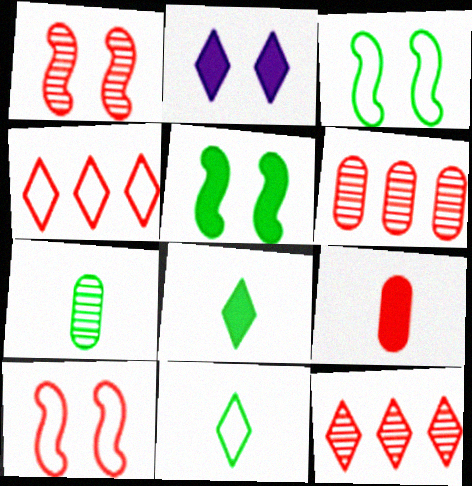[[1, 4, 9], 
[2, 11, 12], 
[9, 10, 12]]